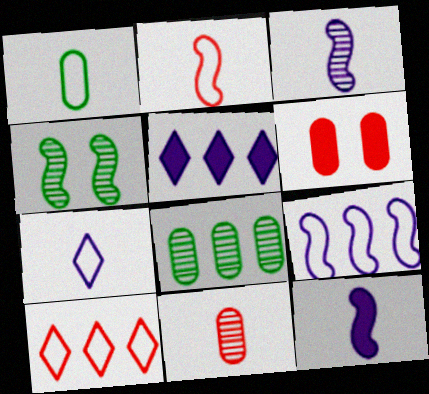[[1, 2, 7]]